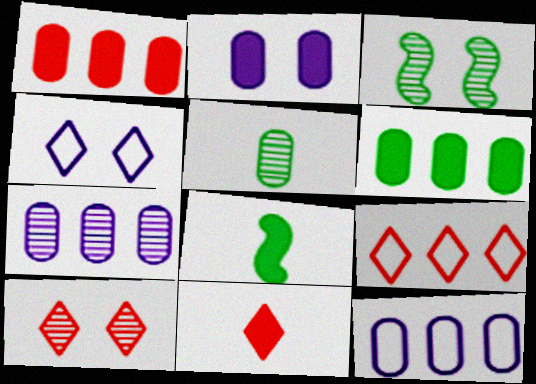[[3, 11, 12], 
[8, 10, 12], 
[9, 10, 11]]